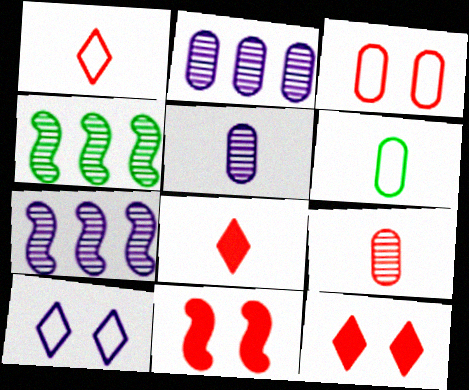[[6, 7, 12]]